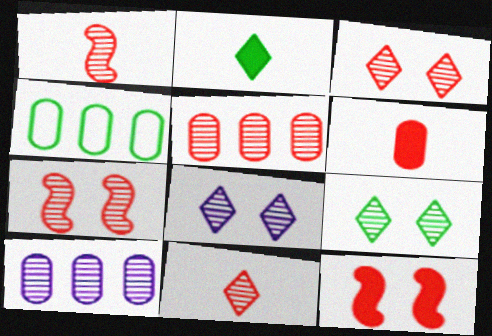[[1, 3, 5], 
[1, 9, 10], 
[3, 8, 9], 
[5, 7, 11]]